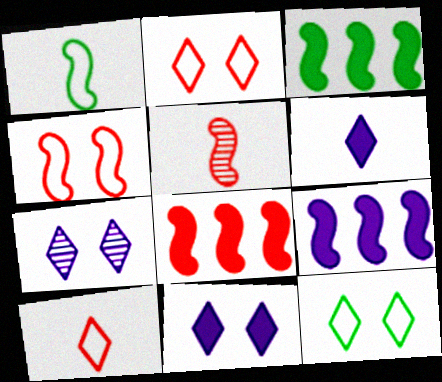[[3, 8, 9], 
[4, 5, 8]]